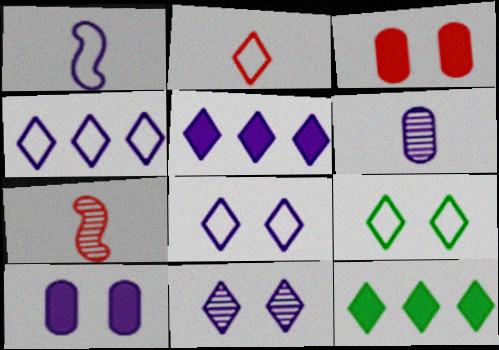[[2, 4, 9], 
[2, 11, 12]]